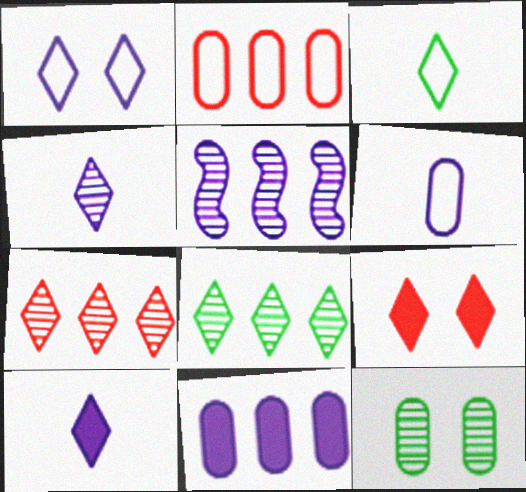[]